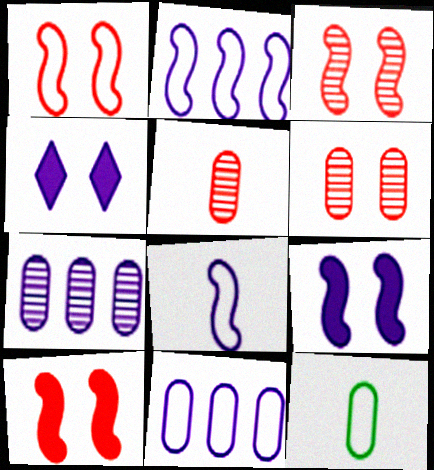[[1, 3, 10], 
[4, 7, 8]]